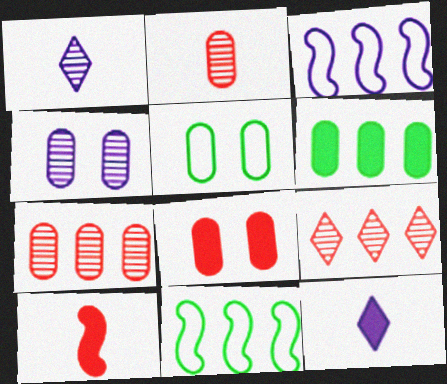[[1, 8, 11], 
[3, 4, 12], 
[3, 6, 9], 
[4, 5, 8]]